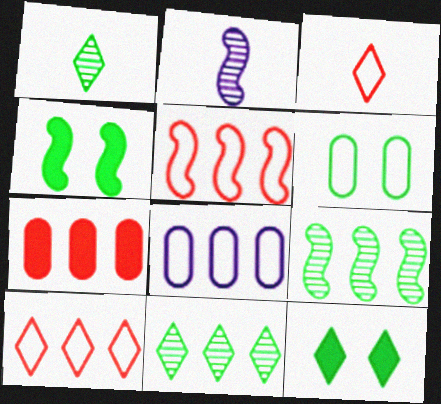[[2, 4, 5]]